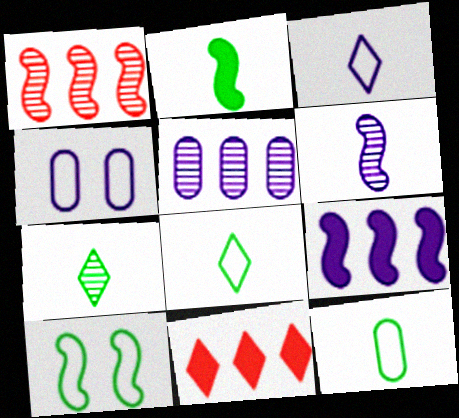[[2, 7, 12]]